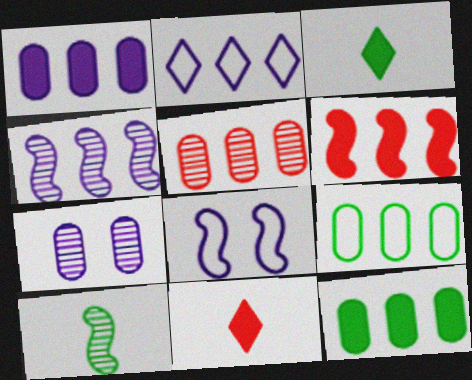[[1, 2, 4], 
[1, 5, 9], 
[3, 5, 8], 
[6, 8, 10]]